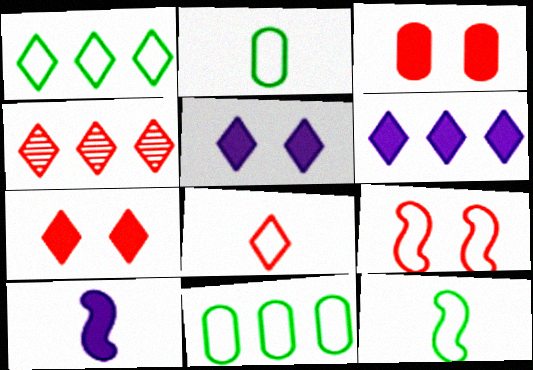[[1, 4, 6], 
[4, 7, 8]]